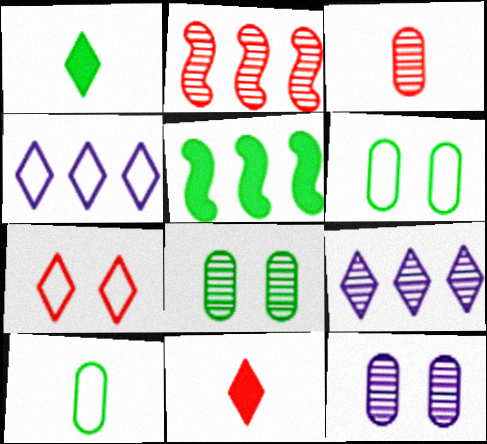[[1, 7, 9]]